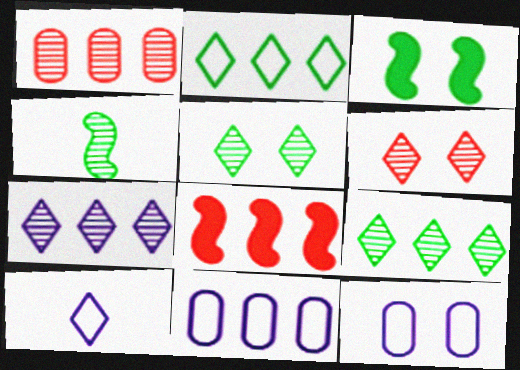[[1, 3, 10], 
[3, 6, 12], 
[8, 9, 11]]